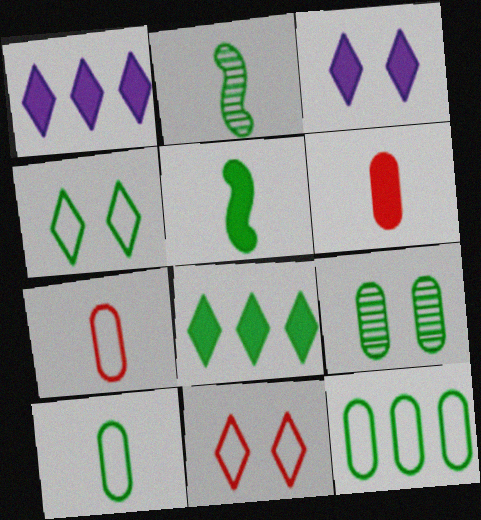[]